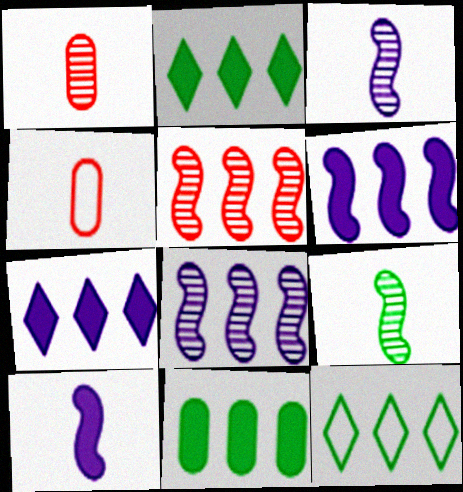[]